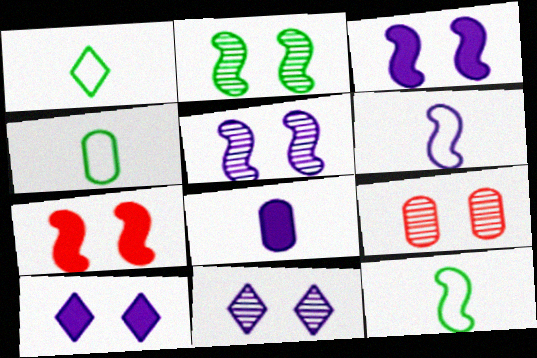[[1, 4, 12], 
[2, 9, 11]]